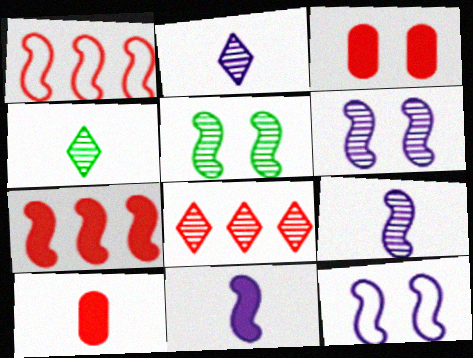[[1, 5, 11]]